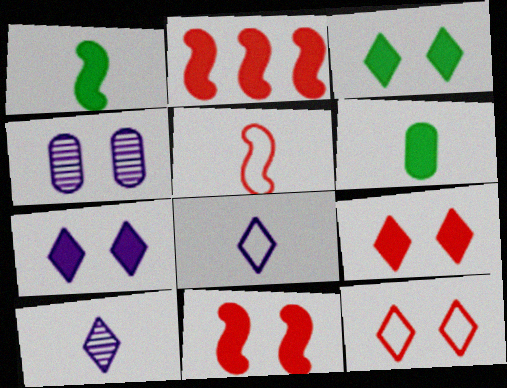[[2, 6, 7], 
[3, 7, 9], 
[5, 6, 10]]